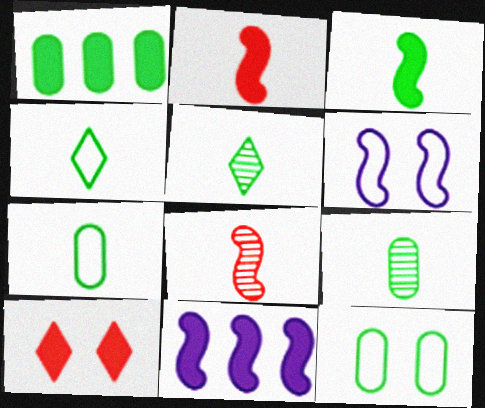[[1, 9, 12], 
[3, 4, 9], 
[3, 5, 7]]